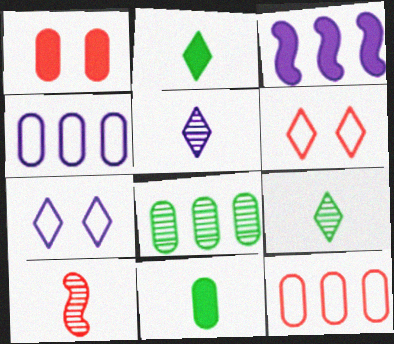[[1, 2, 3]]